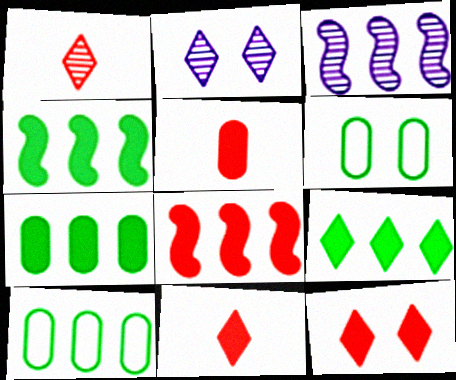[[3, 6, 11], 
[4, 7, 9], 
[5, 8, 12]]